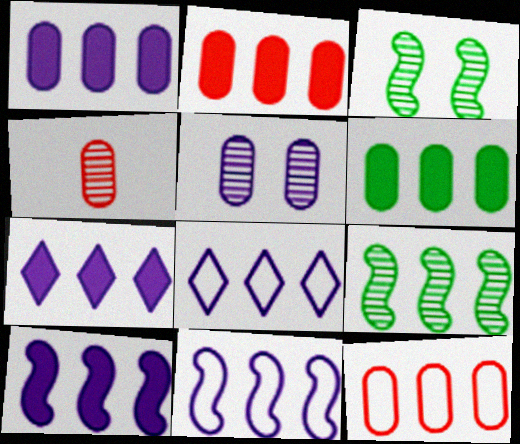[[1, 2, 6], 
[1, 7, 10], 
[2, 8, 9], 
[7, 9, 12]]